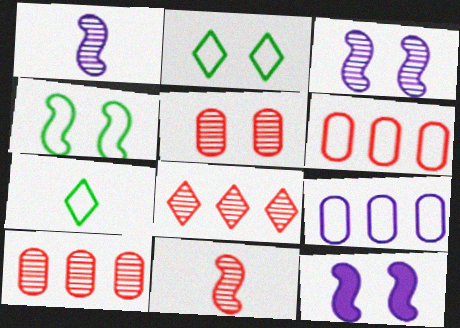[[2, 5, 12], 
[5, 8, 11], 
[7, 10, 12]]